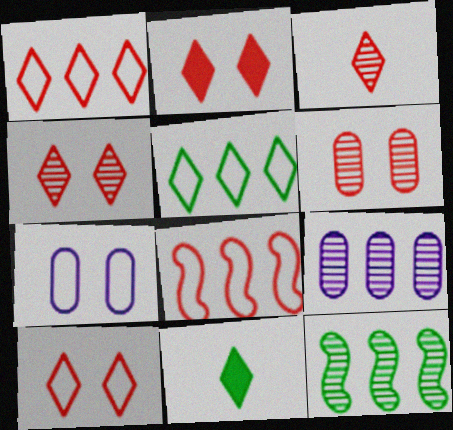[[1, 2, 3], 
[2, 4, 10]]